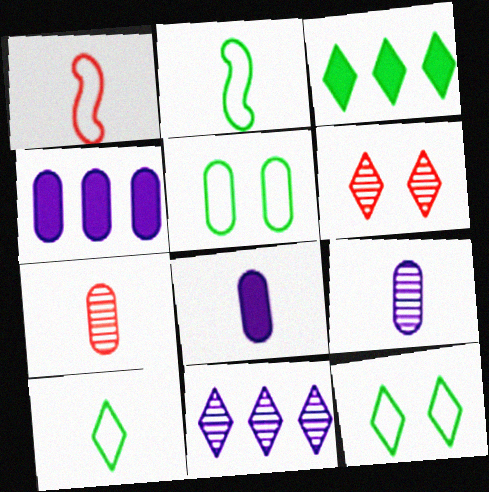[[2, 4, 6], 
[4, 5, 7]]